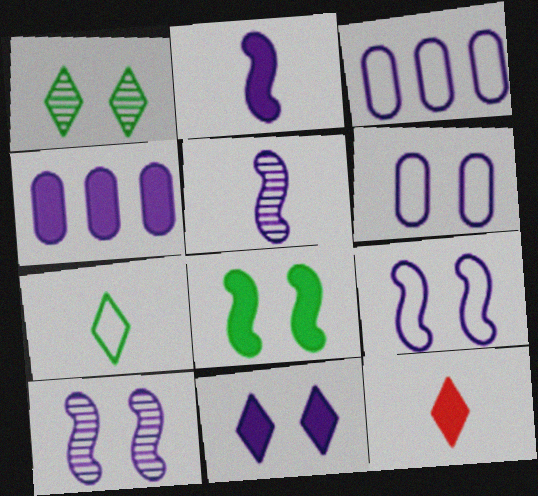[[2, 4, 11], 
[3, 5, 11], 
[4, 8, 12], 
[6, 10, 11]]